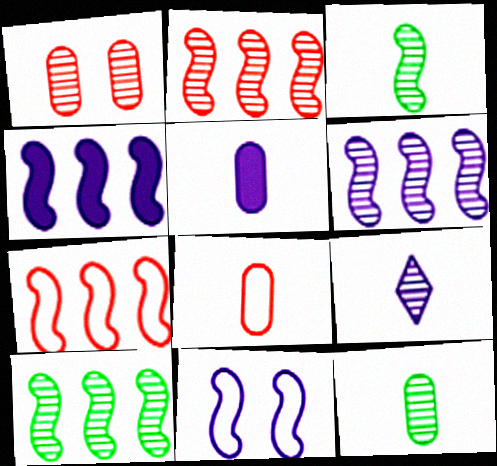[[1, 9, 10], 
[2, 6, 10], 
[4, 7, 10], 
[5, 8, 12]]